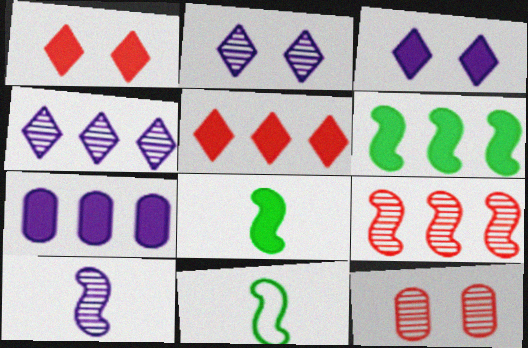[[1, 7, 8], 
[5, 6, 7]]